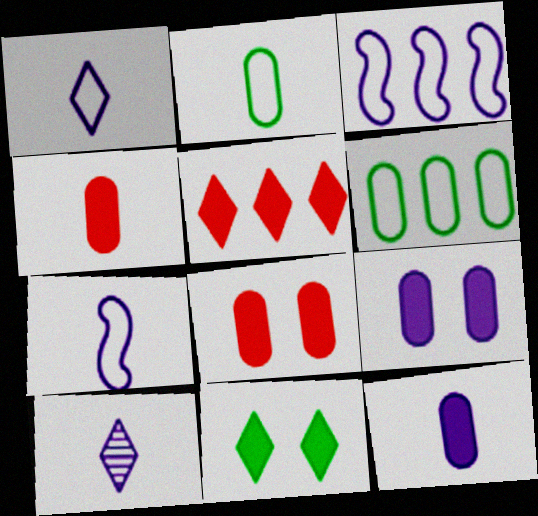[[3, 9, 10], 
[7, 10, 12]]